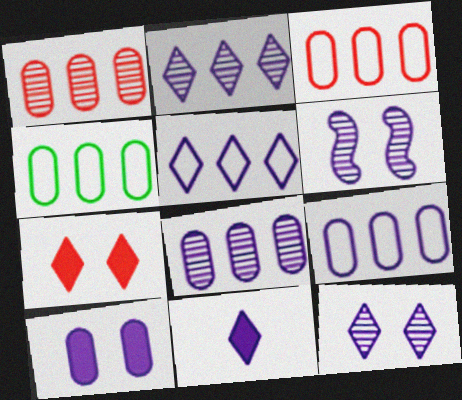[[3, 4, 9], 
[5, 11, 12], 
[6, 9, 11]]